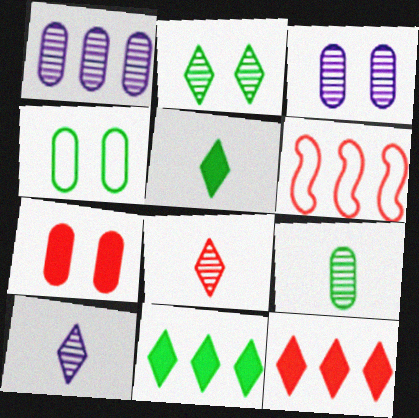[[1, 6, 11], 
[3, 4, 7], 
[3, 5, 6], 
[6, 7, 8]]